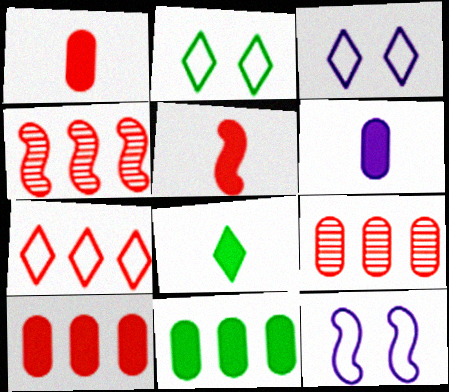[[2, 4, 6], 
[4, 7, 10], 
[5, 6, 8], 
[8, 9, 12]]